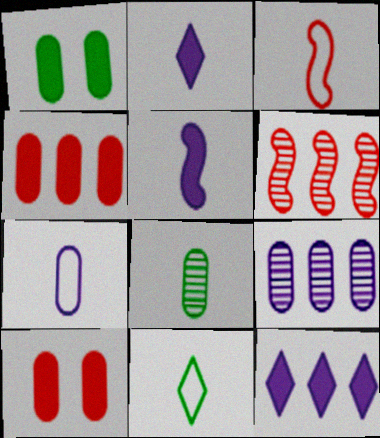[[2, 3, 8], 
[3, 7, 11]]